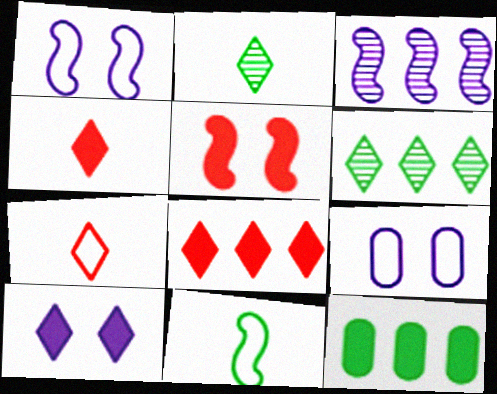[[3, 5, 11], 
[6, 7, 10]]